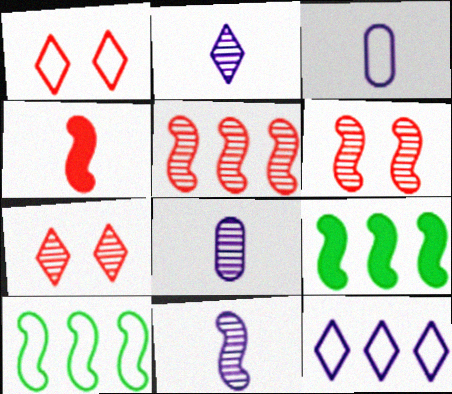[[1, 3, 10], 
[1, 8, 9], 
[2, 8, 11], 
[3, 7, 9]]